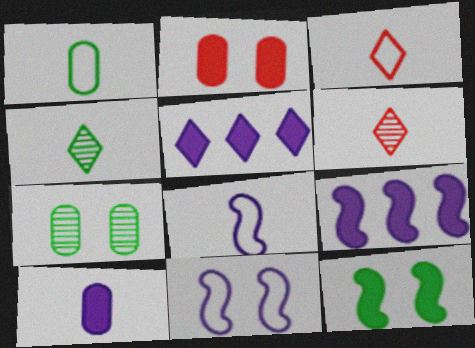[[1, 3, 8], 
[3, 7, 9]]